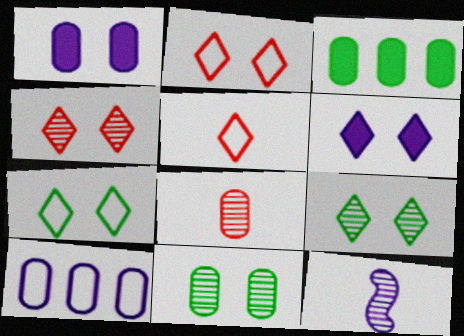[[2, 3, 12], 
[2, 6, 9], 
[4, 6, 7], 
[6, 10, 12]]